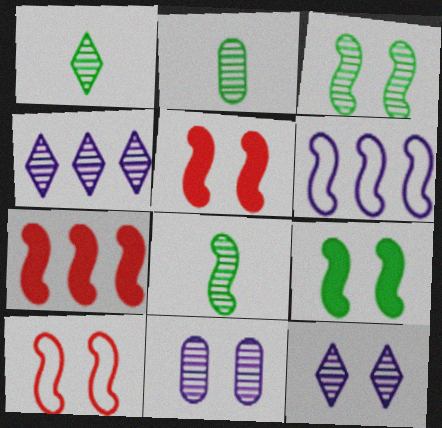[[1, 2, 8], 
[5, 6, 8]]